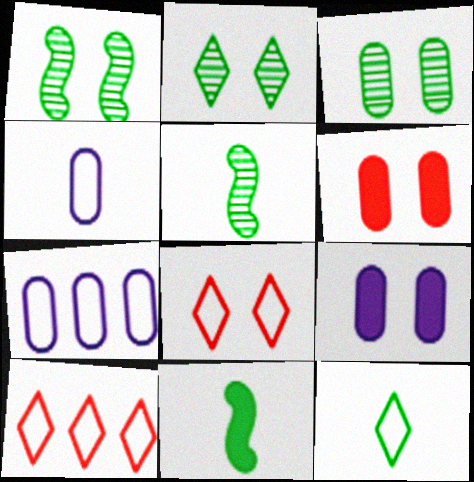[[1, 2, 3], 
[1, 8, 9], 
[5, 9, 10]]